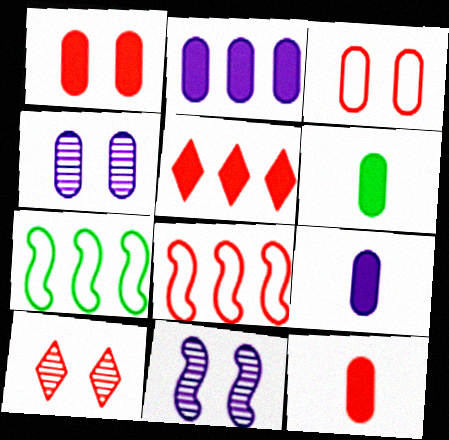[[1, 2, 6], 
[6, 9, 12], 
[7, 9, 10], 
[8, 10, 12]]